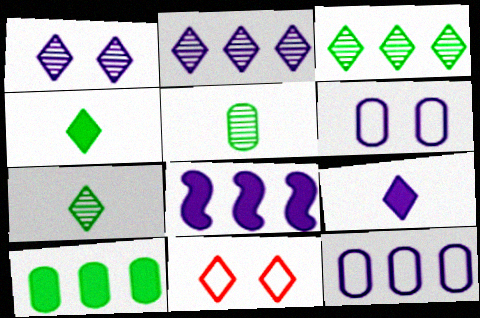[[2, 4, 11], 
[2, 8, 12], 
[3, 9, 11], 
[5, 8, 11]]